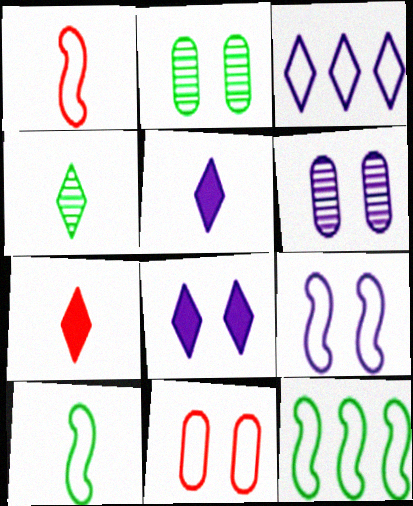[[1, 9, 12], 
[3, 10, 11], 
[6, 7, 12], 
[6, 8, 9]]